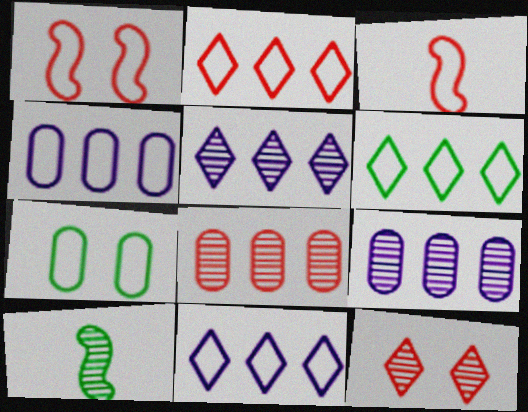[[2, 6, 11], 
[3, 7, 11], 
[9, 10, 12]]